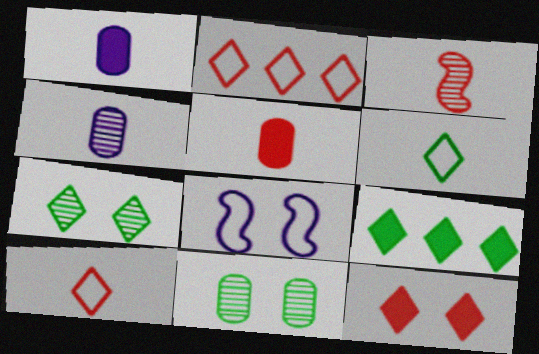[[1, 3, 6], 
[3, 5, 10], 
[6, 7, 9], 
[8, 11, 12]]